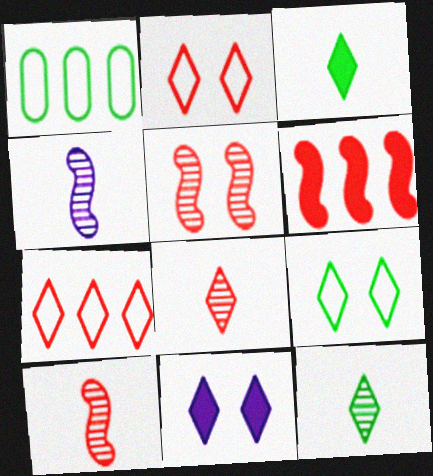[[1, 10, 11], 
[7, 11, 12]]